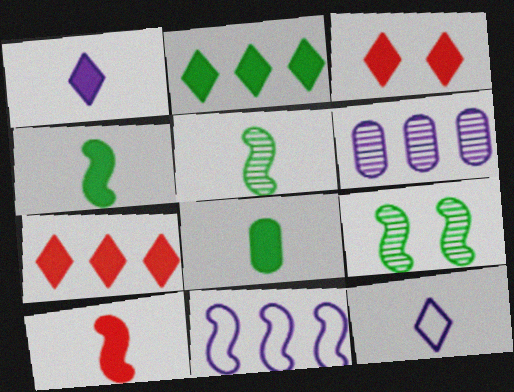[[1, 2, 3], 
[1, 8, 10], 
[9, 10, 11]]